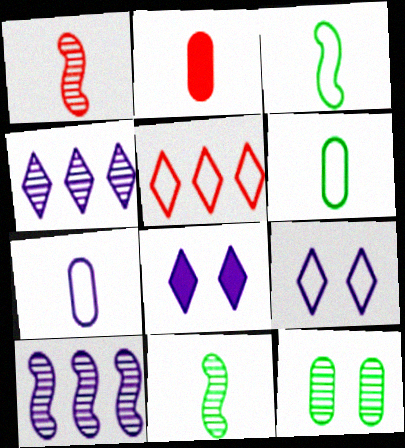[[1, 4, 12], 
[7, 8, 10]]